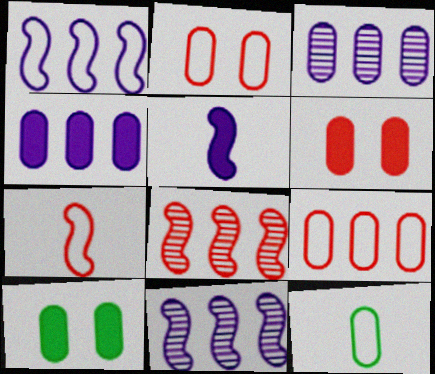[[3, 6, 12]]